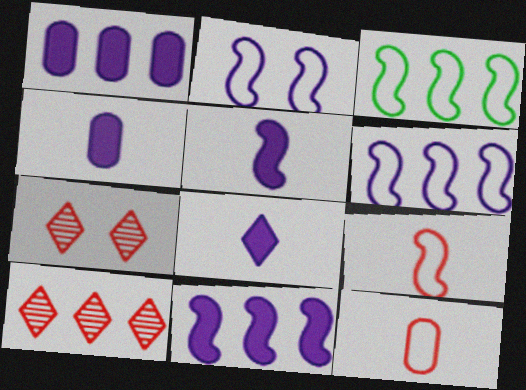[[1, 3, 10], 
[2, 3, 9], 
[3, 4, 7], 
[4, 5, 8]]